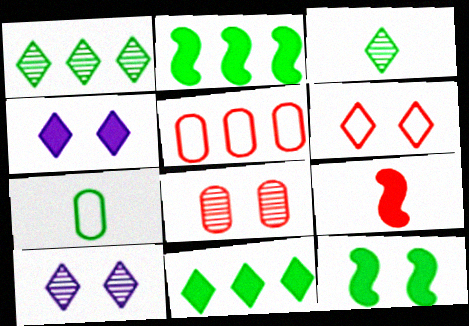[[1, 7, 12]]